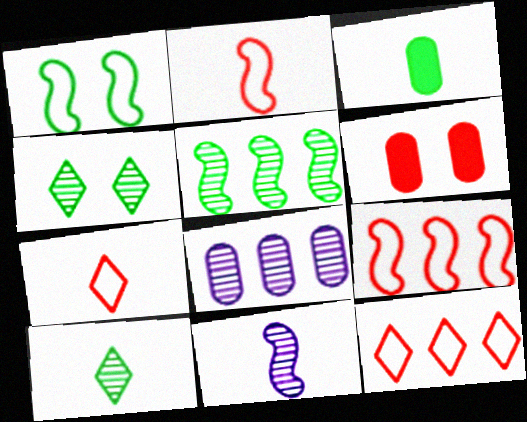[[3, 7, 11]]